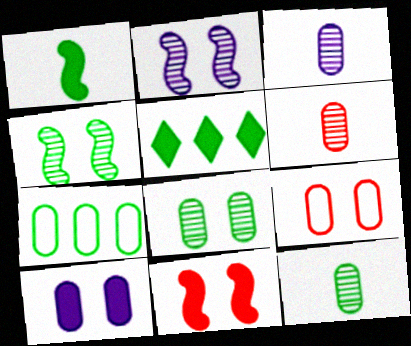[[3, 6, 12], 
[6, 7, 10], 
[8, 9, 10]]